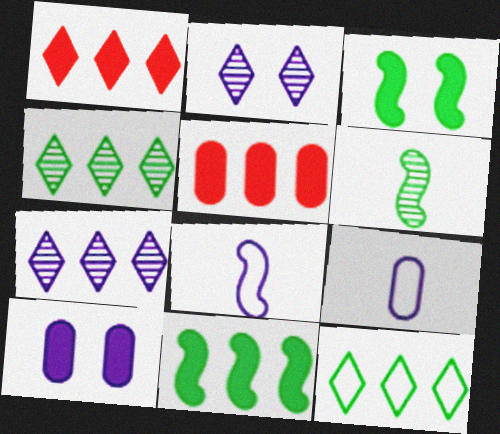[[1, 7, 12], 
[7, 8, 10]]